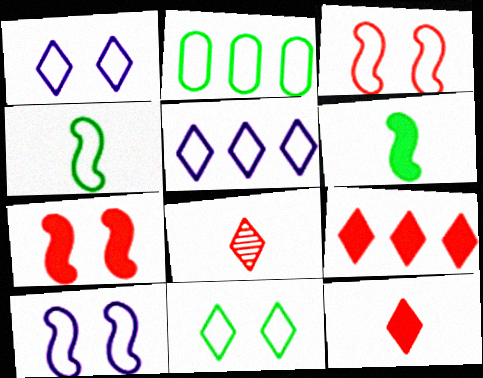[[2, 4, 11]]